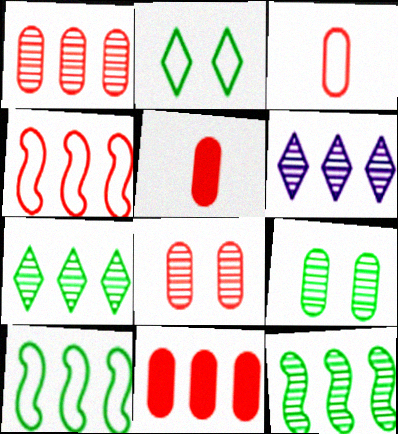[[1, 6, 12], 
[3, 8, 11], 
[6, 10, 11]]